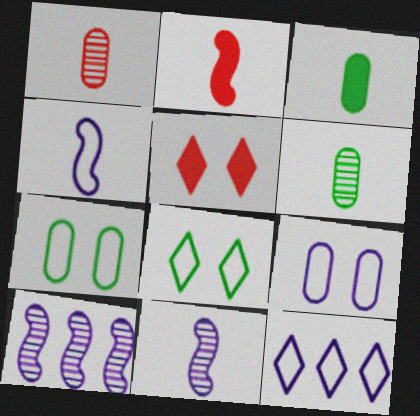[[4, 9, 12]]